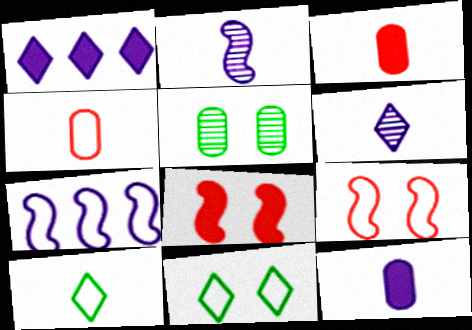[[2, 3, 10], 
[4, 7, 11]]